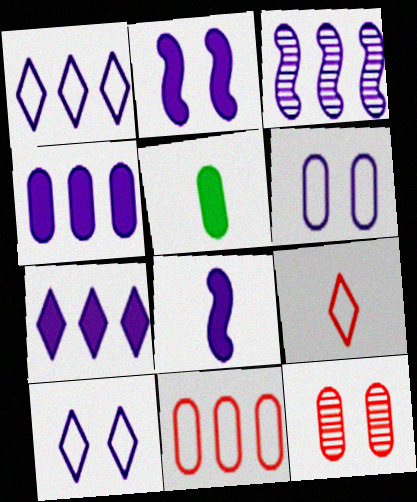[[1, 3, 4]]